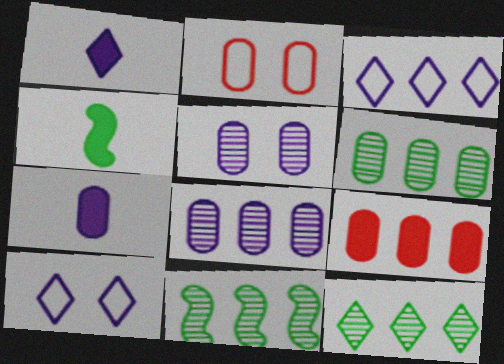[[1, 2, 11], 
[2, 6, 7], 
[3, 9, 11], 
[6, 11, 12]]